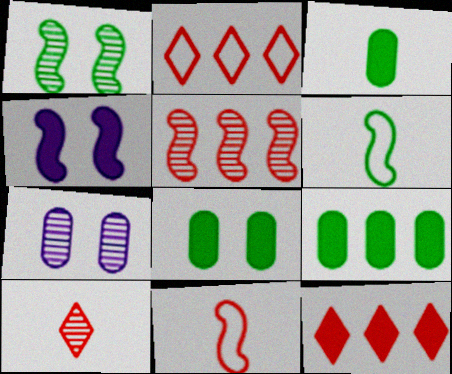[[3, 4, 12], 
[3, 8, 9], 
[4, 5, 6], 
[6, 7, 12]]